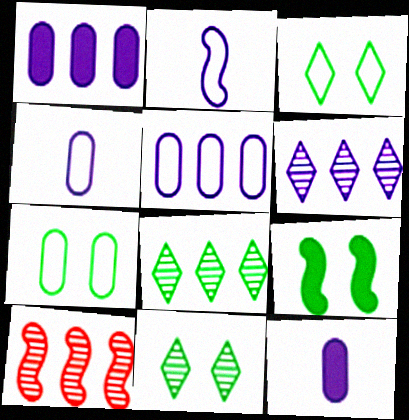[[2, 9, 10], 
[3, 10, 12], 
[7, 9, 11]]